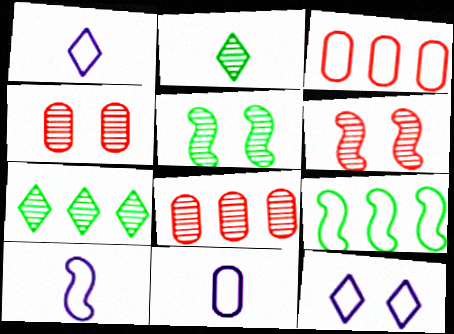[[1, 10, 11]]